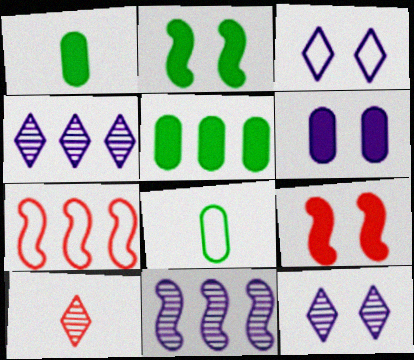[[1, 7, 12], 
[3, 7, 8], 
[4, 5, 7], 
[4, 8, 9]]